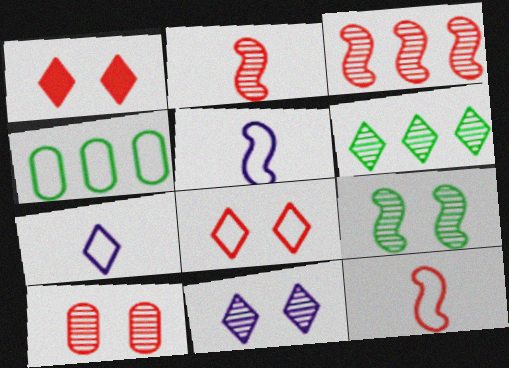[[1, 6, 7], 
[4, 5, 8], 
[9, 10, 11]]